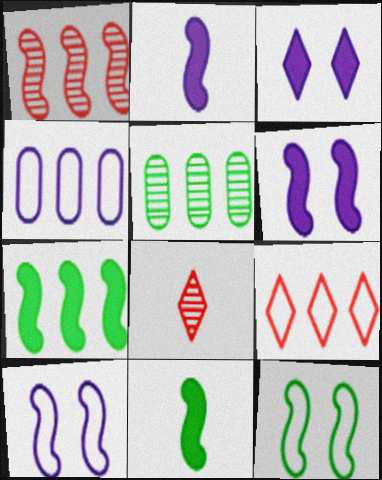[[1, 2, 12], 
[1, 10, 11]]